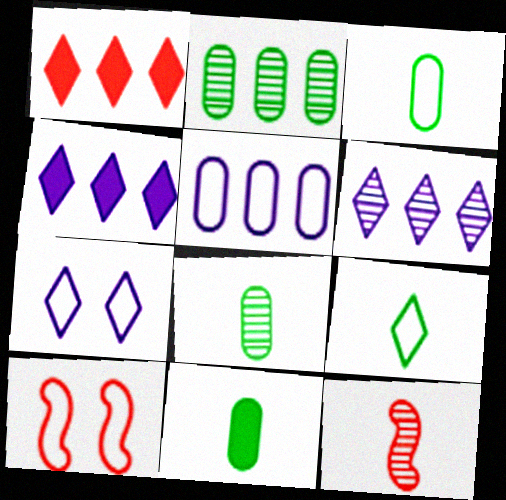[[3, 8, 11], 
[4, 8, 10], 
[5, 9, 10], 
[6, 10, 11]]